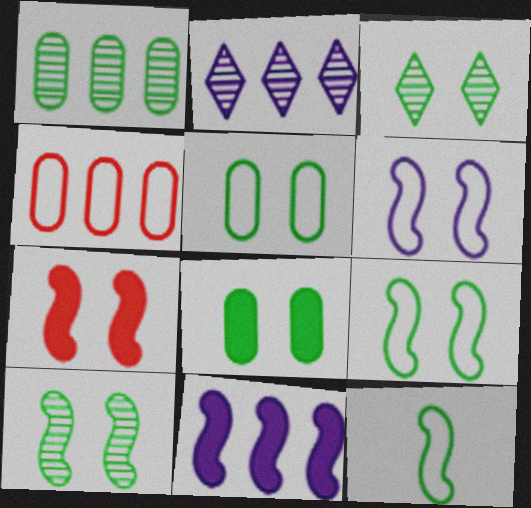[[3, 8, 9], 
[6, 7, 10]]